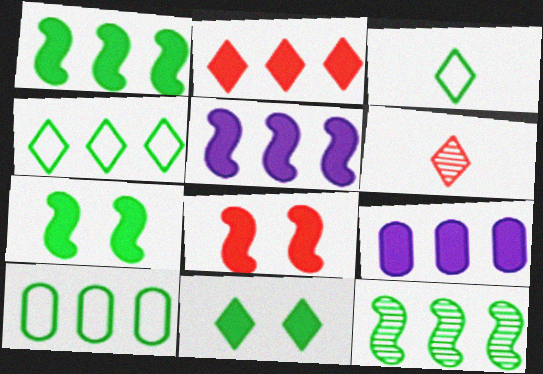[[1, 2, 9]]